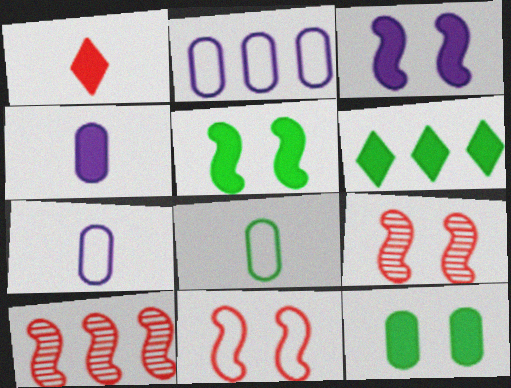[[2, 6, 10], 
[6, 7, 9]]